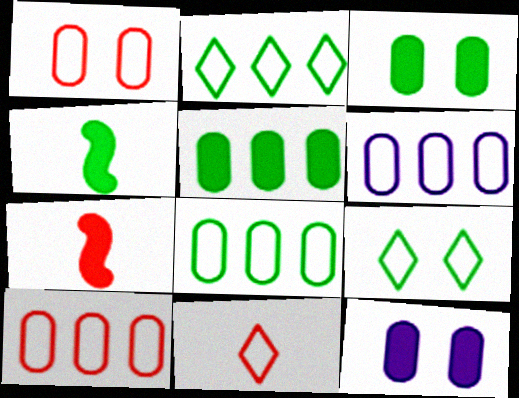[[6, 8, 10]]